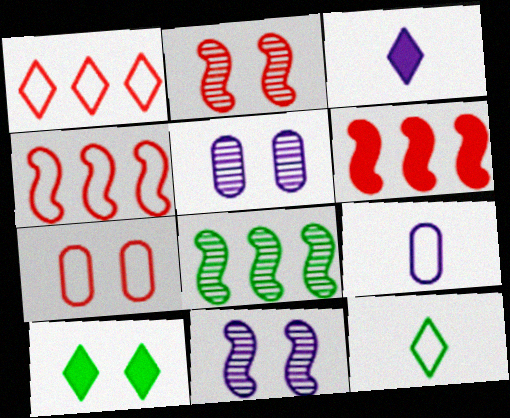[[3, 7, 8], 
[5, 6, 12], 
[7, 10, 11]]